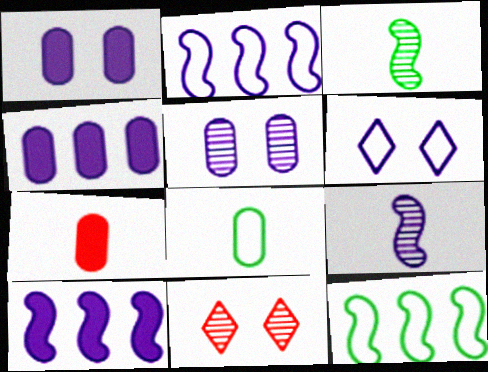[[4, 6, 9], 
[8, 10, 11]]